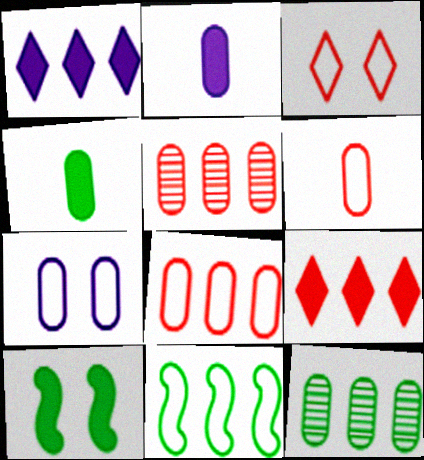[[1, 5, 11], 
[2, 9, 10], 
[4, 5, 7]]